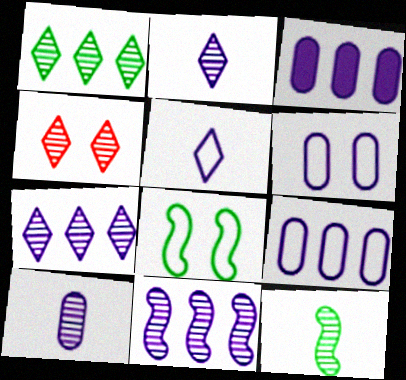[[1, 2, 4], 
[3, 6, 10]]